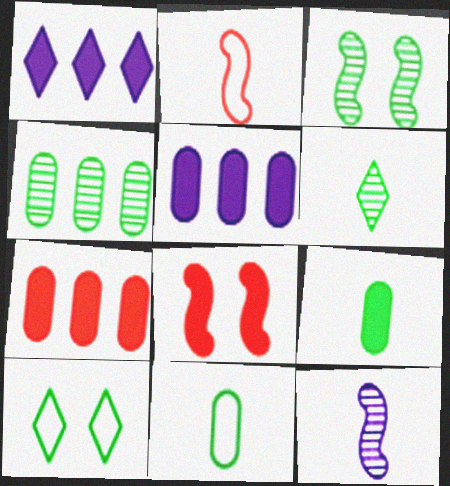[[1, 8, 9], 
[3, 4, 6], 
[7, 10, 12]]